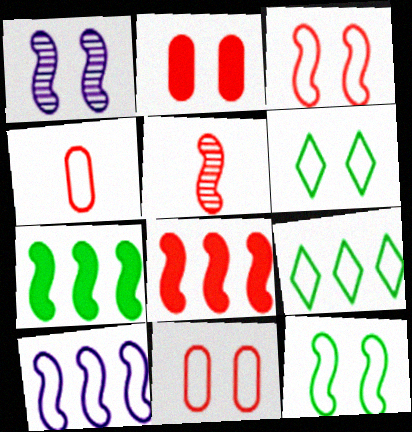[[1, 2, 6], 
[3, 5, 8], 
[4, 6, 10]]